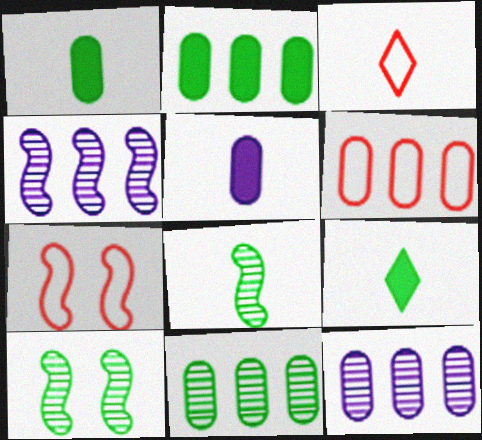[[2, 6, 12], 
[3, 5, 8], 
[3, 6, 7], 
[7, 9, 12]]